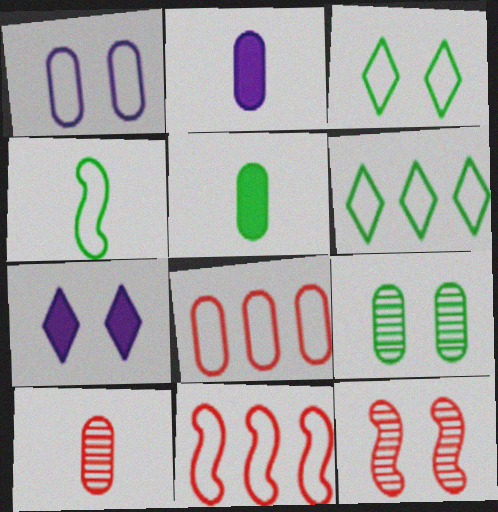[[2, 6, 12], 
[2, 8, 9]]